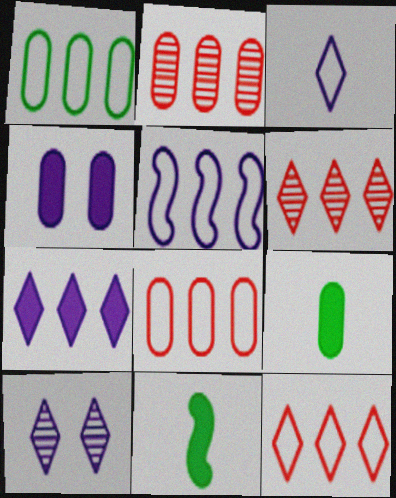[[1, 5, 12], 
[3, 7, 10], 
[8, 10, 11]]